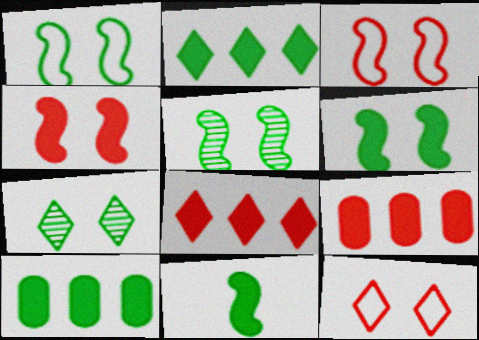[[1, 5, 6]]